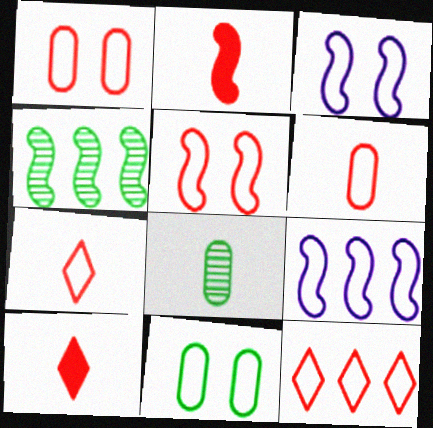[[2, 3, 4], 
[5, 6, 12], 
[7, 9, 11]]